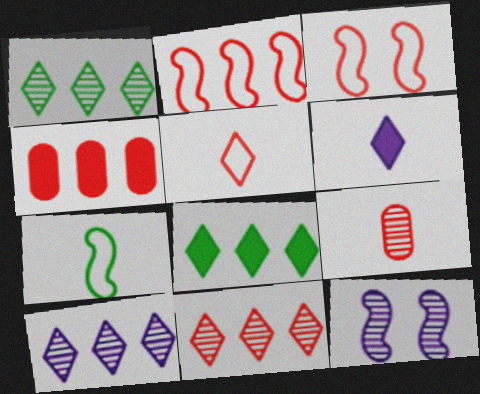[[1, 9, 12], 
[1, 10, 11], 
[2, 4, 11], 
[6, 7, 9]]